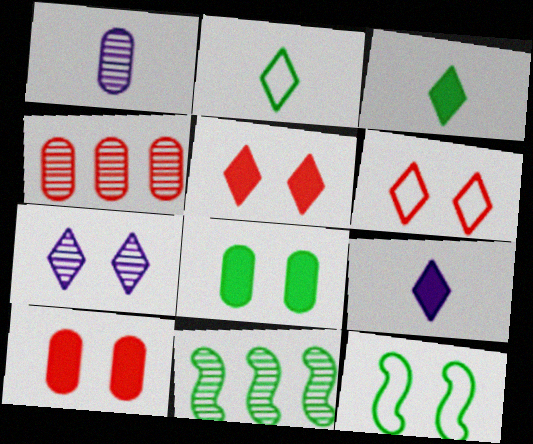[[2, 8, 11], 
[4, 9, 12], 
[7, 10, 12]]